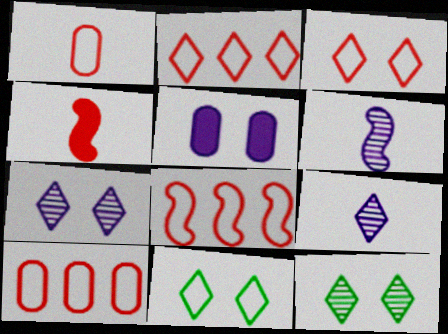[[1, 3, 8], 
[2, 8, 10]]